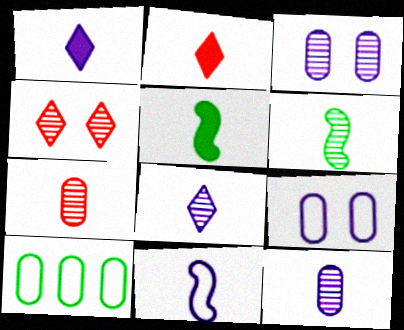[[1, 11, 12], 
[6, 7, 8]]